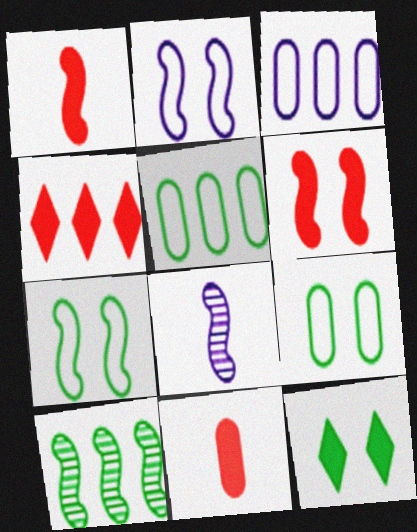[[1, 2, 10], 
[3, 4, 10], 
[4, 6, 11], 
[4, 8, 9]]